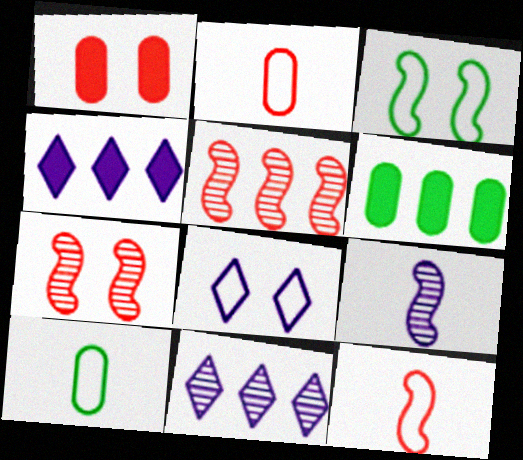[[4, 7, 10]]